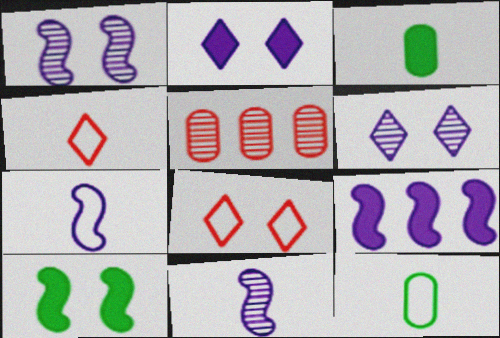[[1, 7, 9], 
[3, 4, 11], 
[4, 7, 12]]